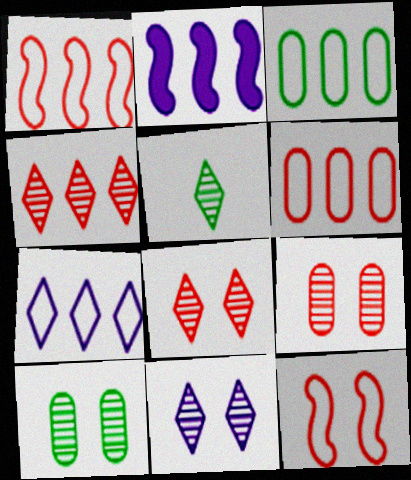[[1, 3, 7], 
[2, 3, 4], 
[4, 5, 11]]